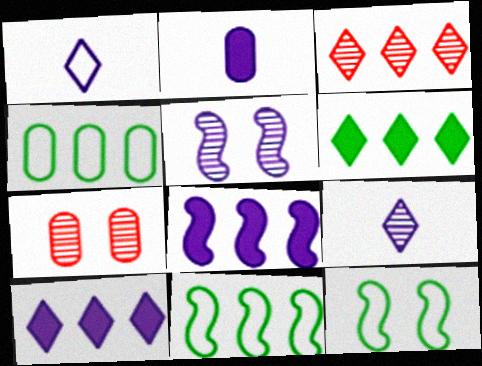[[2, 3, 12], 
[2, 4, 7], 
[3, 4, 8]]